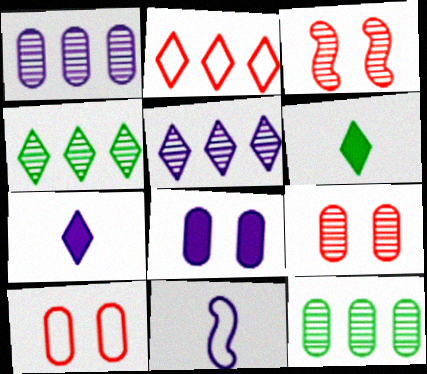[[5, 8, 11]]